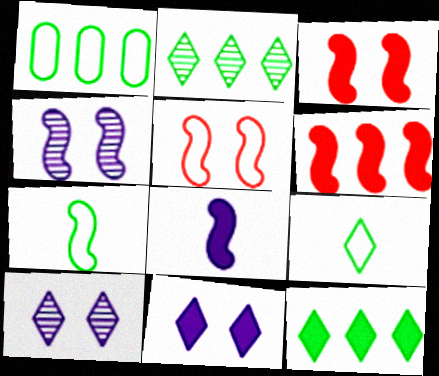[[4, 6, 7]]